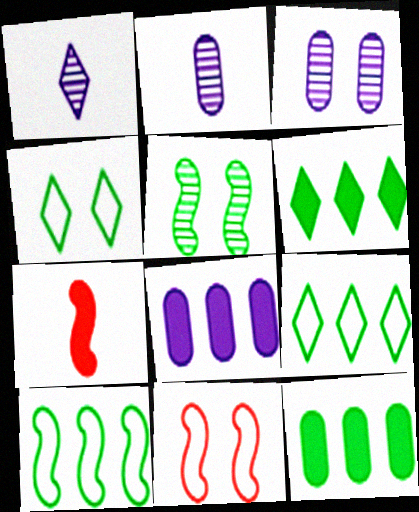[[1, 11, 12], 
[2, 6, 11], 
[3, 7, 9]]